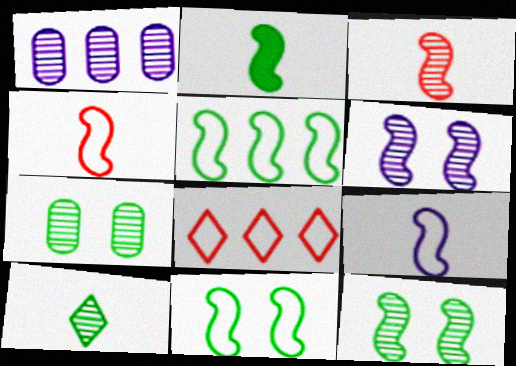[[2, 3, 9], 
[2, 5, 12]]